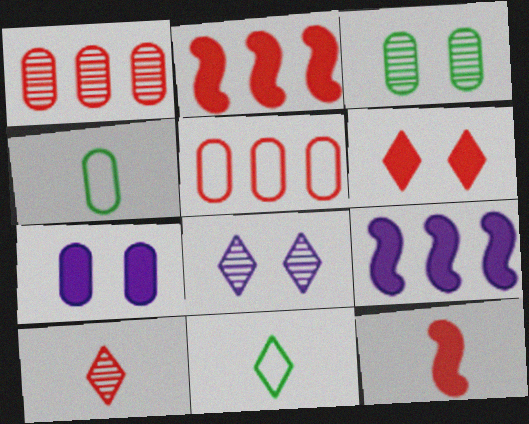[[1, 4, 7], 
[2, 4, 8]]